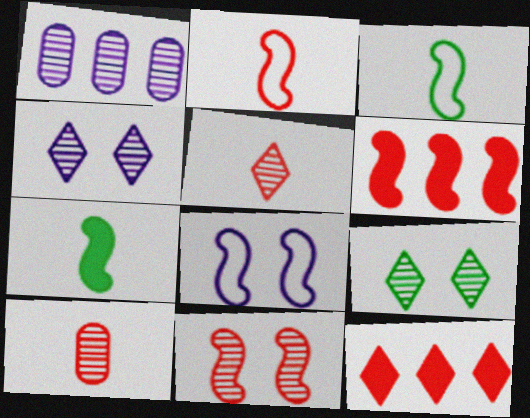[[2, 6, 11]]